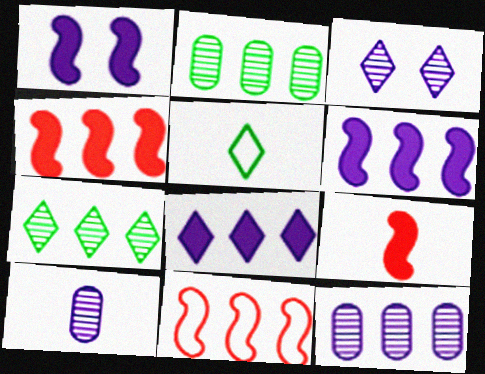[[2, 8, 11], 
[5, 9, 10]]